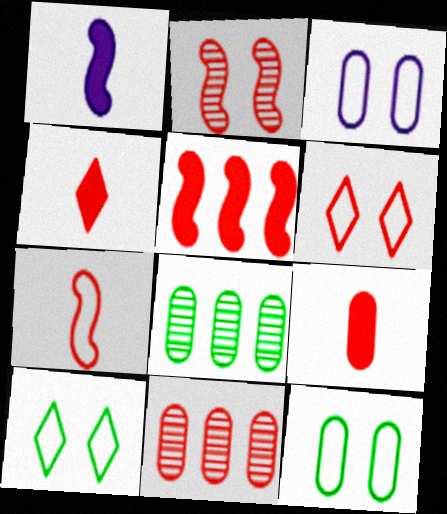[[1, 6, 8], 
[1, 10, 11], 
[2, 5, 7], 
[3, 8, 9]]